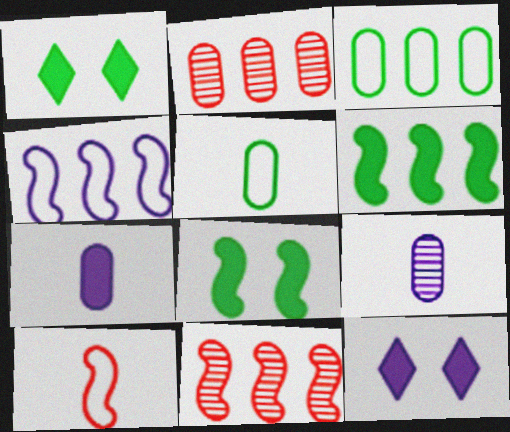[[4, 6, 11], 
[4, 9, 12], 
[5, 11, 12]]